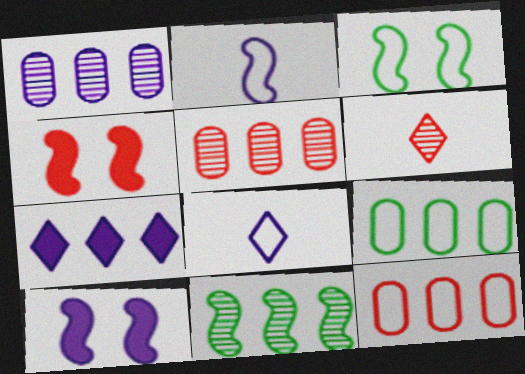[[1, 8, 10], 
[2, 4, 11], 
[3, 8, 12], 
[4, 6, 12], 
[6, 9, 10], 
[7, 11, 12]]